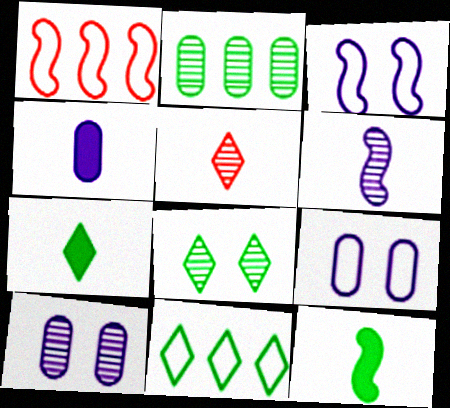[[1, 4, 8], 
[1, 7, 10], 
[7, 8, 11]]